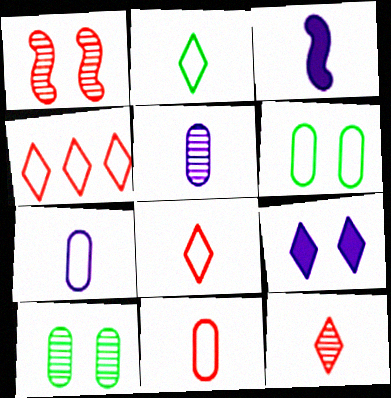[[1, 6, 9], 
[3, 4, 10]]